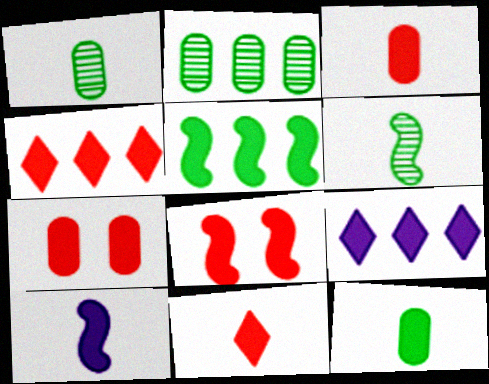[[3, 4, 8], 
[5, 8, 10], 
[8, 9, 12], 
[10, 11, 12]]